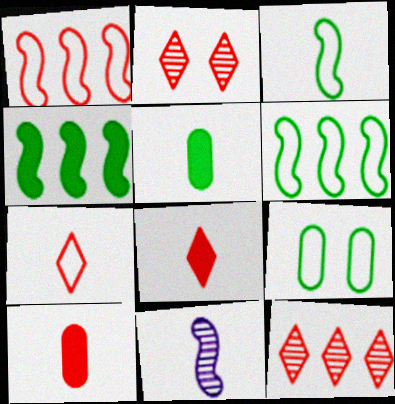[[1, 2, 10], 
[5, 7, 11]]